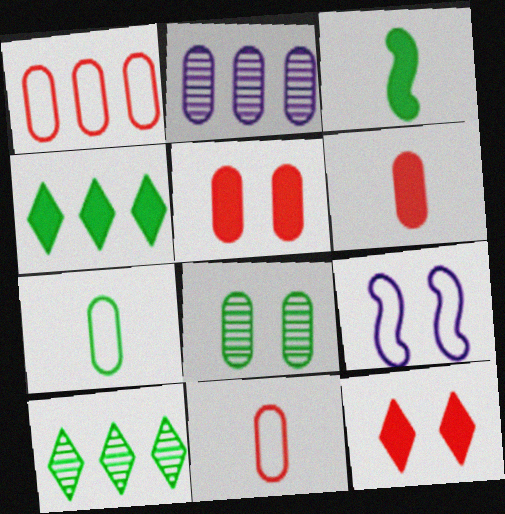[[2, 5, 7], 
[6, 9, 10], 
[8, 9, 12]]